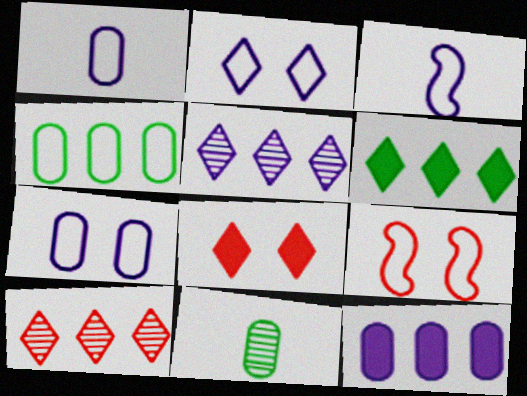[]